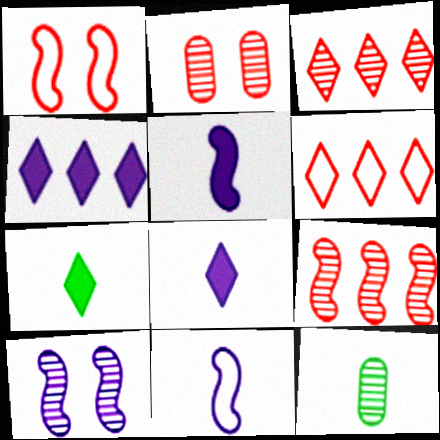[[1, 4, 12], 
[3, 10, 12]]